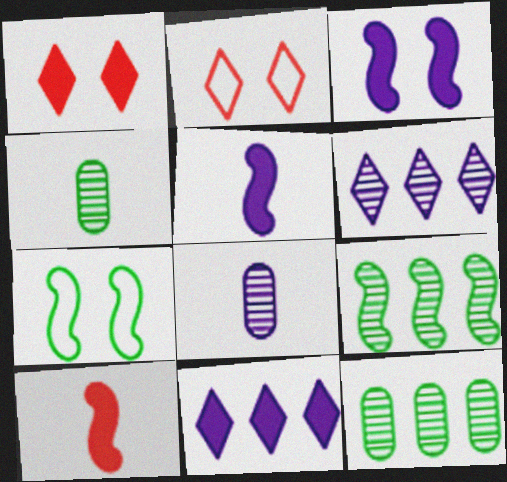[[2, 5, 12]]